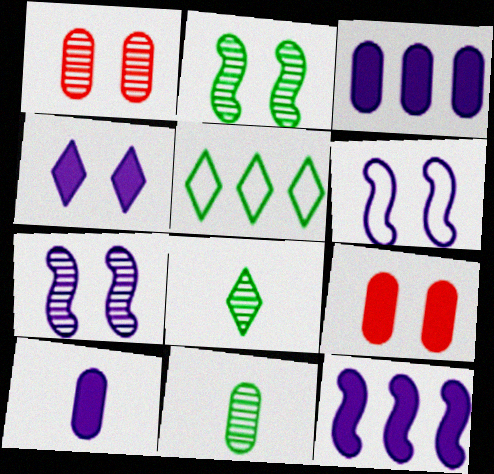[[4, 10, 12]]